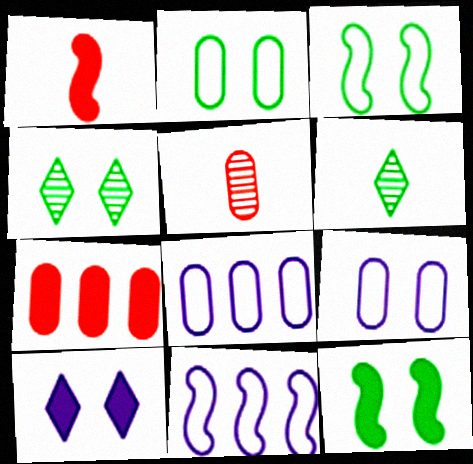[[1, 4, 8], 
[2, 4, 12]]